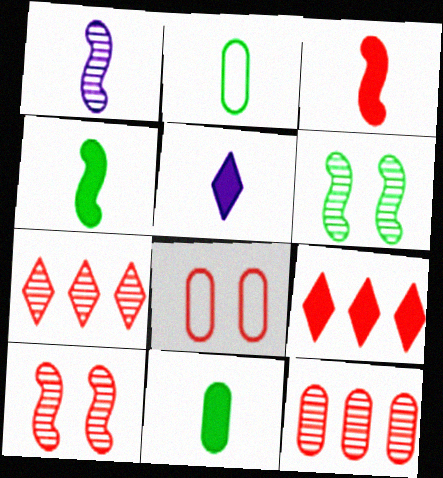[[3, 5, 11], 
[3, 7, 8]]